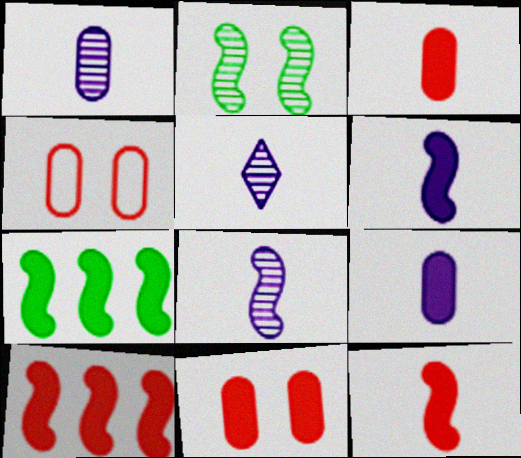[[1, 5, 8], 
[4, 5, 7]]